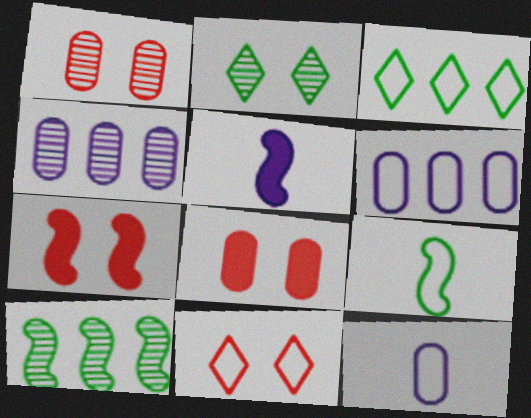[[1, 3, 5], 
[1, 7, 11], 
[6, 9, 11]]